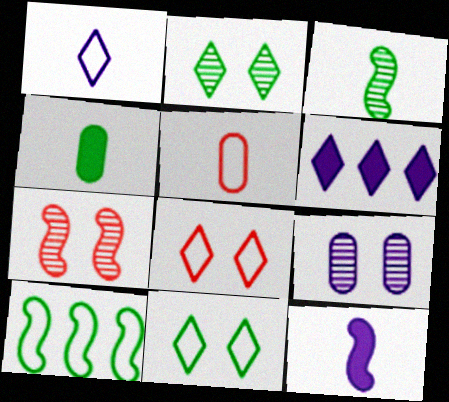[[2, 4, 10], 
[2, 7, 9], 
[7, 10, 12]]